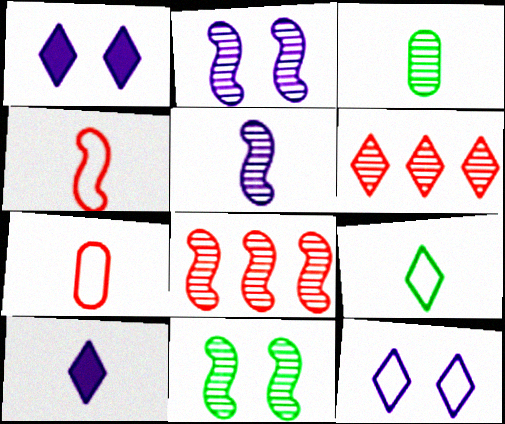[[1, 6, 9], 
[2, 3, 6], 
[3, 4, 10], 
[5, 8, 11]]